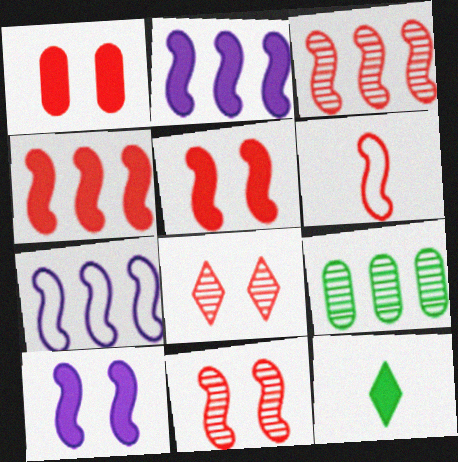[[1, 2, 12], 
[3, 5, 6], 
[4, 6, 11]]